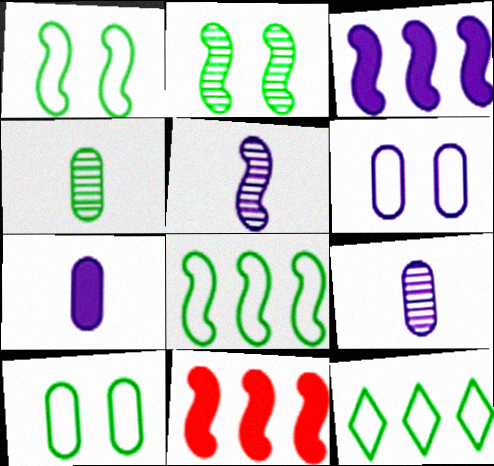[[1, 5, 11]]